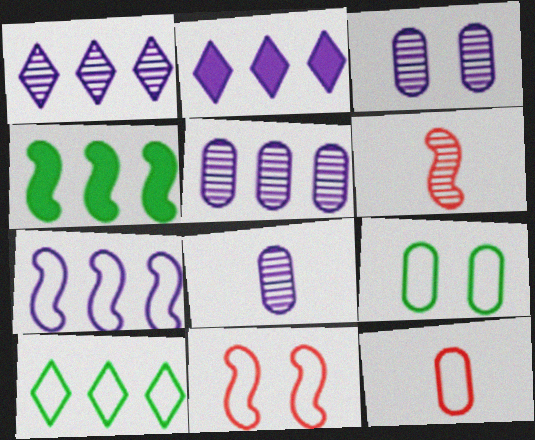[[2, 5, 7], 
[2, 6, 9], 
[3, 5, 8]]